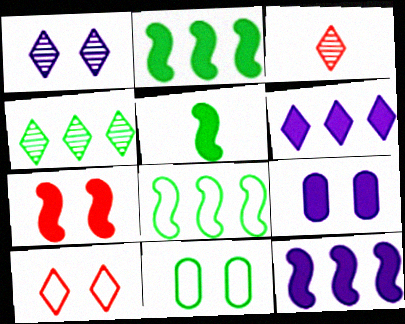[[1, 3, 4], 
[1, 7, 11], 
[3, 8, 9], 
[3, 11, 12], 
[4, 5, 11], 
[5, 7, 12]]